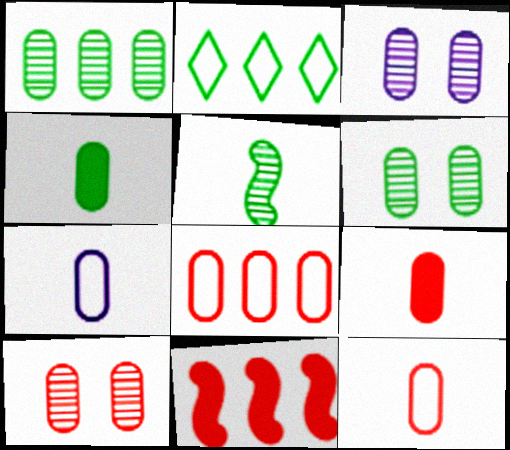[[3, 4, 8], 
[3, 6, 10], 
[8, 9, 10]]